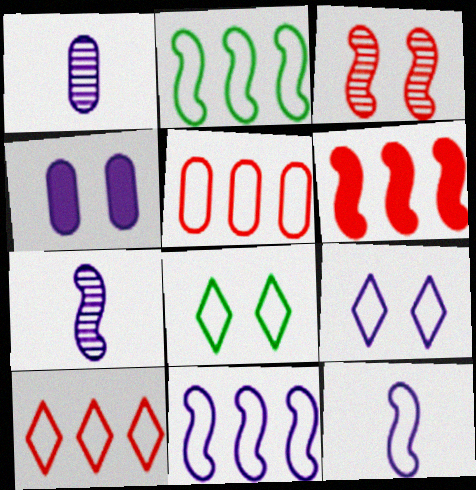[[1, 6, 8], 
[3, 4, 8], 
[5, 8, 12]]